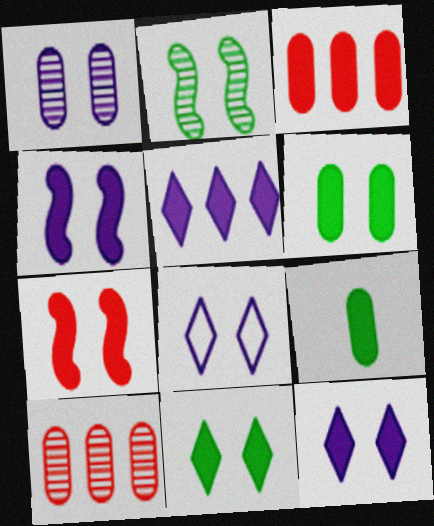[[1, 4, 8], 
[5, 7, 9], 
[6, 7, 12]]